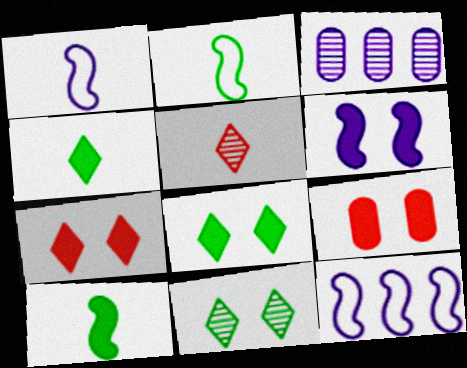[[2, 3, 7], 
[6, 8, 9]]